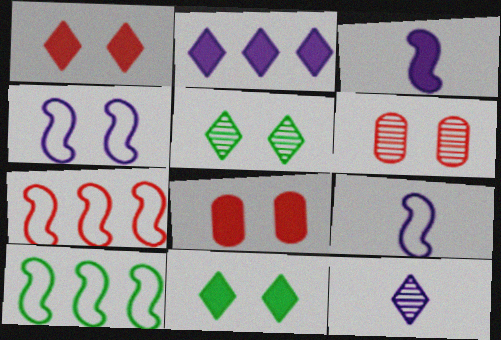[[4, 5, 8], 
[4, 6, 11], 
[8, 10, 12]]